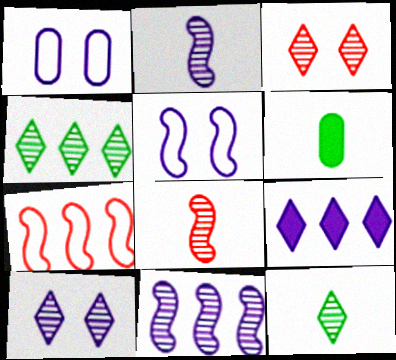[[1, 2, 9], 
[6, 7, 10]]